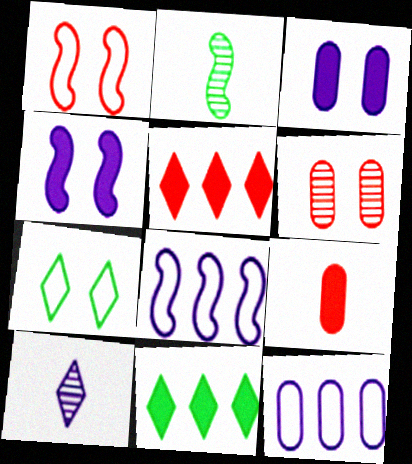[[3, 8, 10], 
[4, 6, 7], 
[4, 9, 11], 
[4, 10, 12], 
[5, 7, 10]]